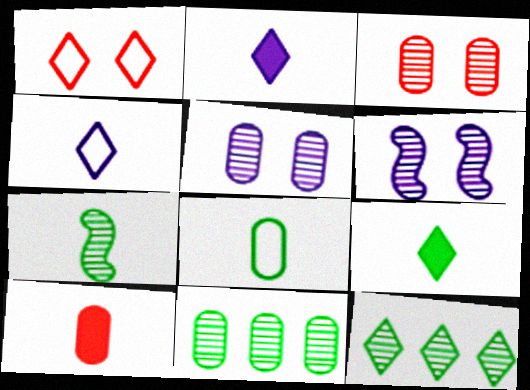[[1, 2, 12], 
[4, 7, 10], 
[7, 8, 9]]